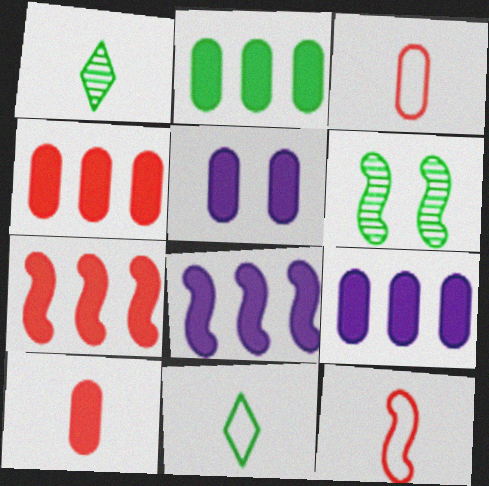[[2, 4, 9], 
[2, 5, 10], 
[2, 6, 11], 
[6, 8, 12]]